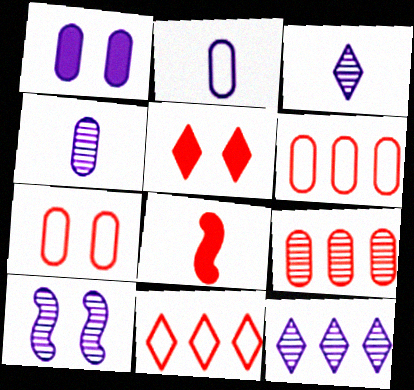[[4, 10, 12]]